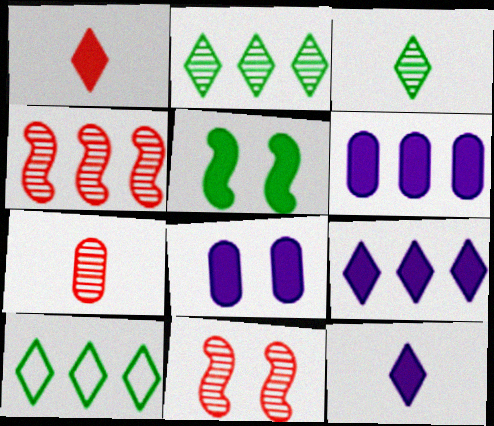[[1, 5, 6], 
[4, 6, 10]]